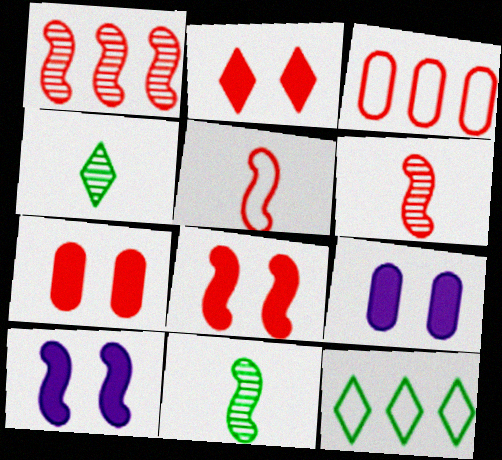[[1, 5, 8], 
[2, 3, 6], 
[2, 7, 8], 
[3, 4, 10], 
[6, 9, 12]]